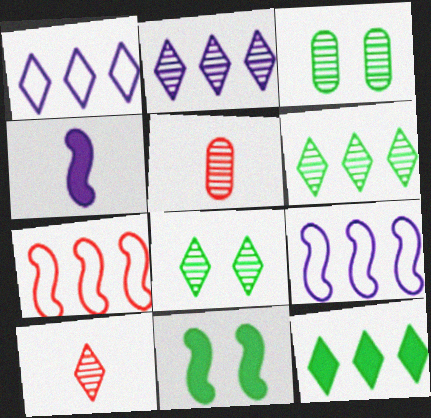[[1, 5, 11], 
[2, 8, 10]]